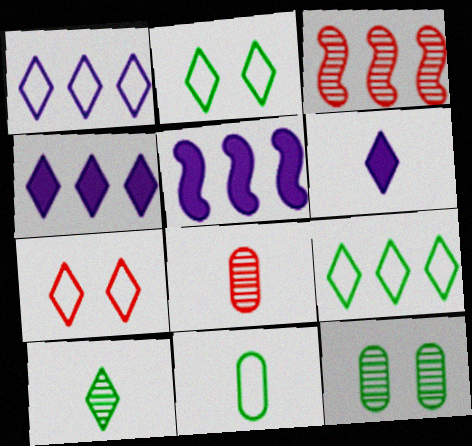[[2, 5, 8], 
[4, 7, 10]]